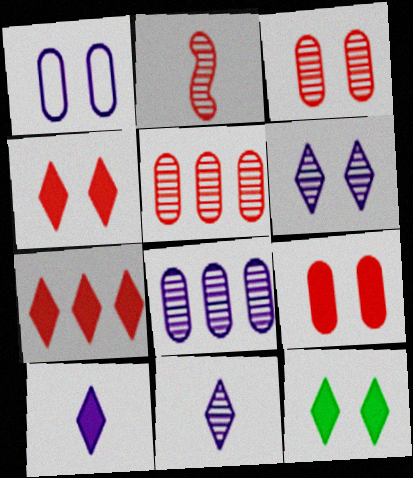[[7, 10, 12]]